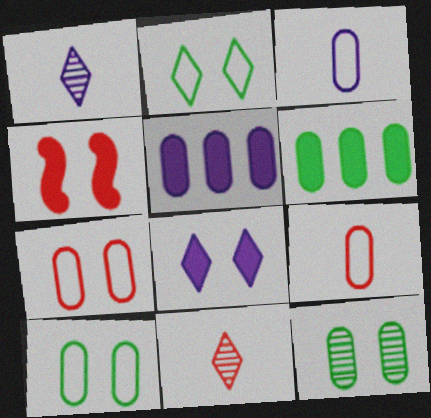[[5, 9, 12]]